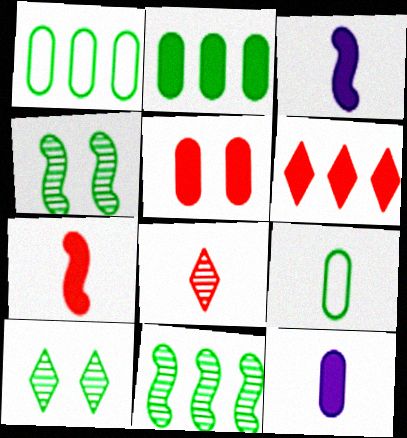[[2, 5, 12], 
[3, 8, 9], 
[5, 6, 7]]